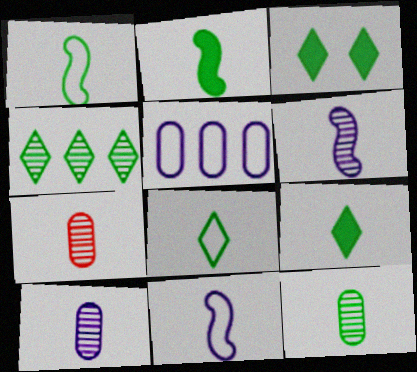[[1, 9, 12], 
[2, 8, 12], 
[3, 4, 8], 
[7, 9, 11], 
[7, 10, 12]]